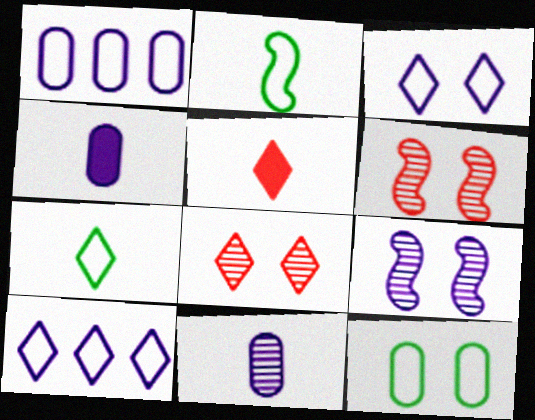[[2, 5, 11], 
[4, 9, 10]]